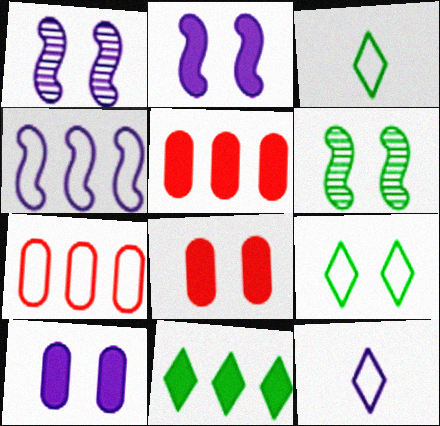[[1, 3, 5], 
[1, 8, 9], 
[5, 6, 12]]